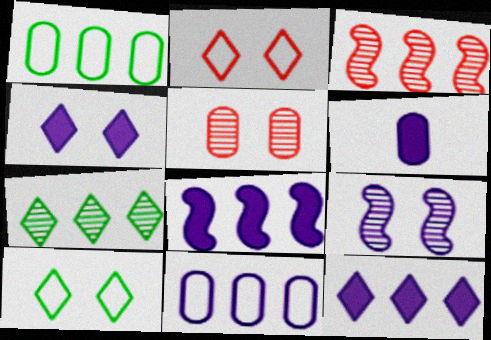[[1, 3, 12], 
[1, 5, 6], 
[3, 6, 10], 
[4, 6, 8]]